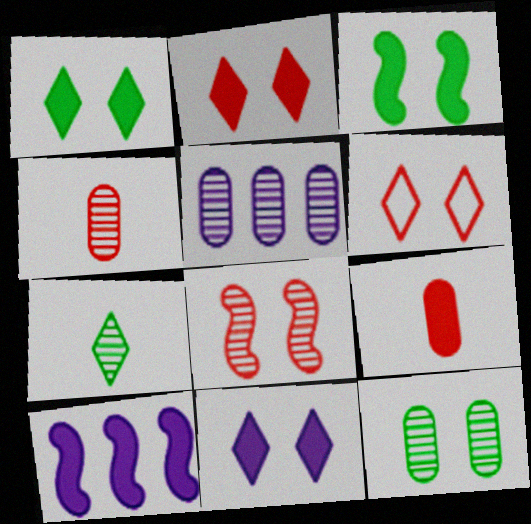[[1, 2, 11], 
[1, 9, 10], 
[4, 5, 12], 
[5, 7, 8]]